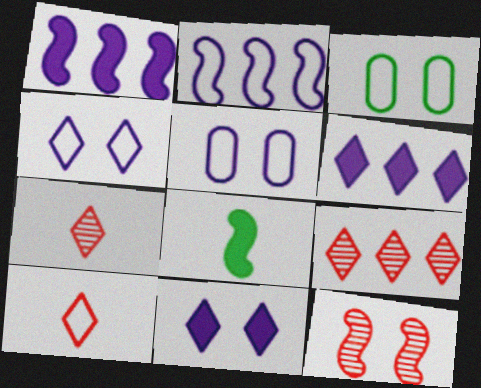[[1, 3, 7], 
[2, 3, 10], 
[2, 8, 12], 
[3, 11, 12], 
[5, 8, 9]]